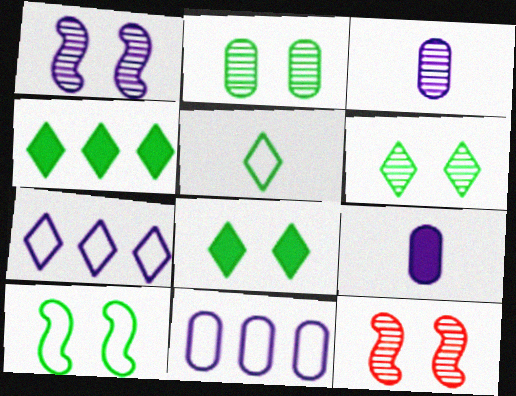[[1, 7, 9], 
[2, 8, 10], 
[4, 5, 6]]